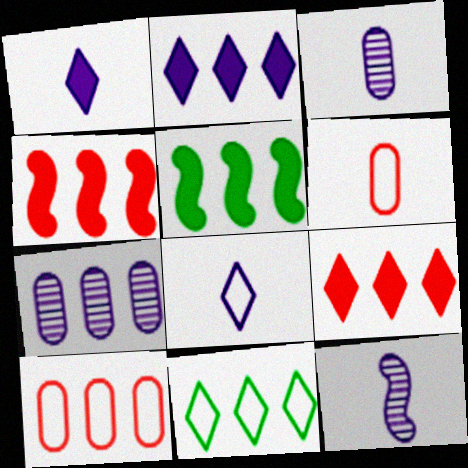[[4, 7, 11]]